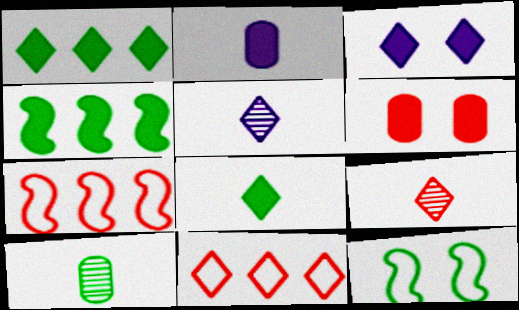[[1, 10, 12], 
[3, 7, 10], 
[6, 7, 9]]